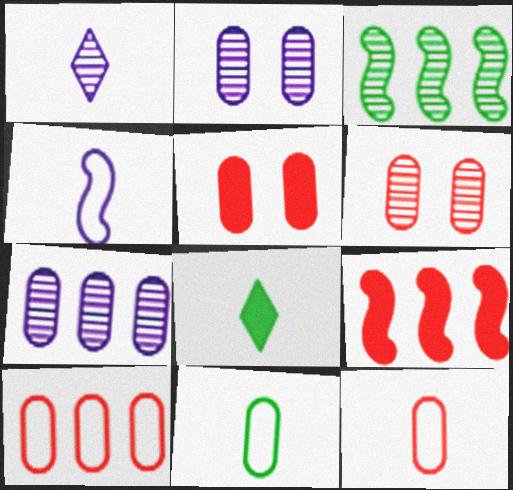[[1, 3, 6], 
[5, 7, 11]]